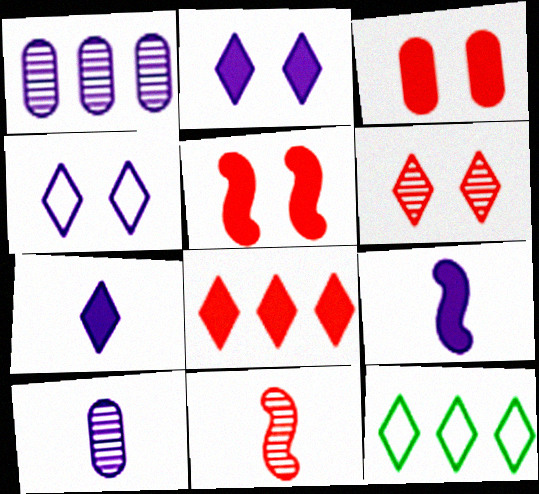[[1, 4, 9], 
[5, 10, 12], 
[6, 7, 12]]